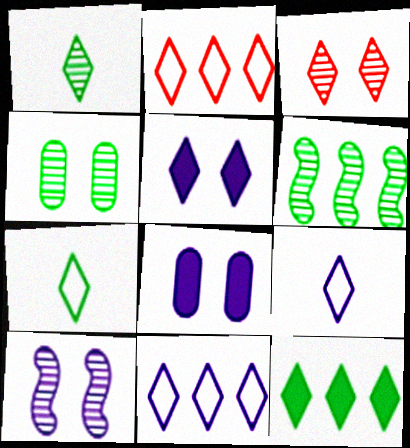[[1, 2, 5], 
[1, 4, 6], 
[3, 4, 10], 
[3, 9, 12]]